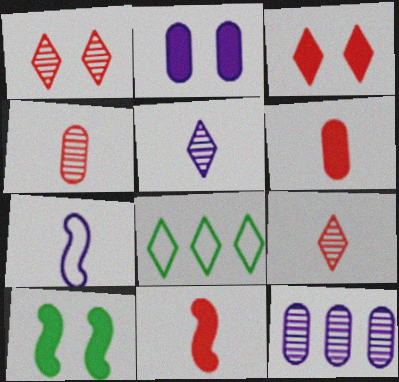[[2, 3, 10], 
[3, 5, 8]]